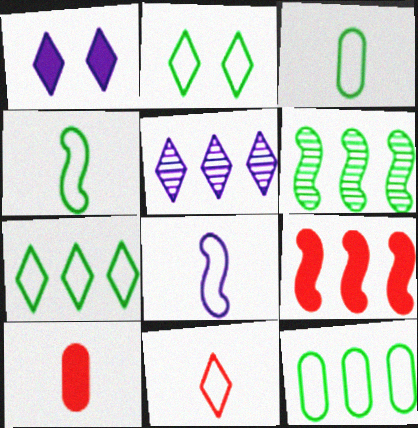[[2, 4, 12], 
[3, 8, 11], 
[5, 9, 12]]